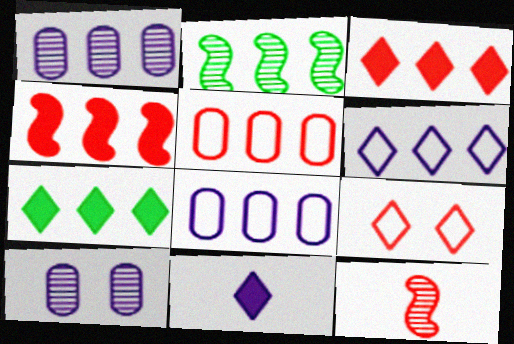[[2, 3, 8]]